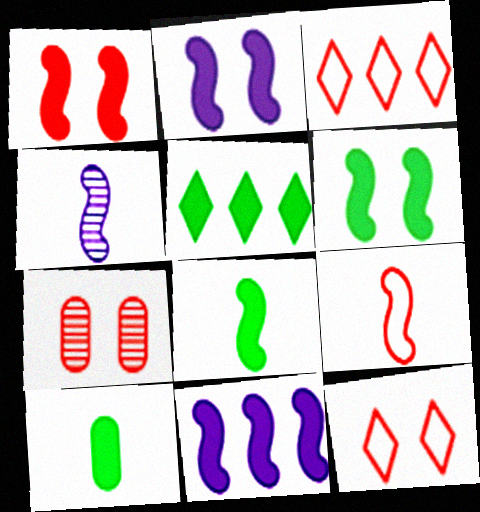[[1, 2, 6], 
[1, 7, 12], 
[1, 8, 11], 
[4, 8, 9], 
[5, 6, 10]]